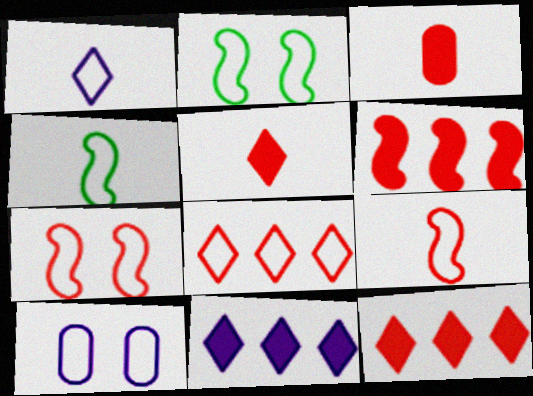[[4, 8, 10]]